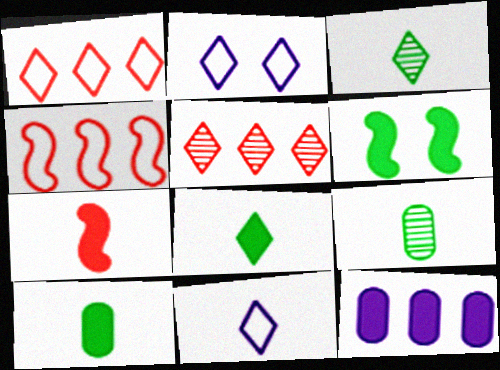[[2, 5, 8], 
[7, 9, 11]]